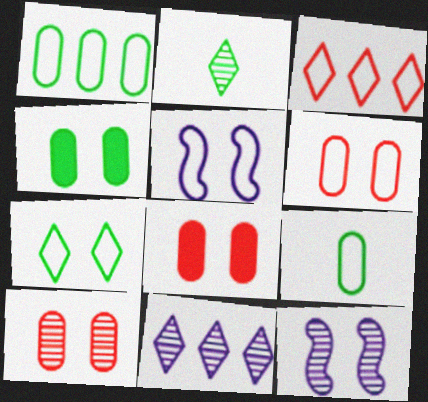[[3, 5, 9], 
[5, 6, 7], 
[6, 8, 10], 
[7, 8, 12]]